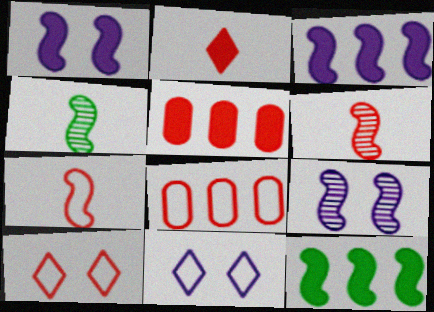[[4, 5, 11], 
[5, 6, 10], 
[7, 8, 10], 
[7, 9, 12]]